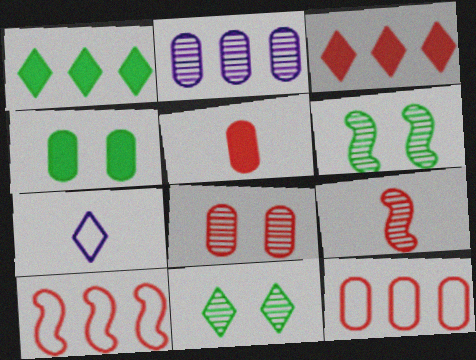[[1, 2, 10], 
[2, 9, 11], 
[3, 7, 11], 
[5, 8, 12]]